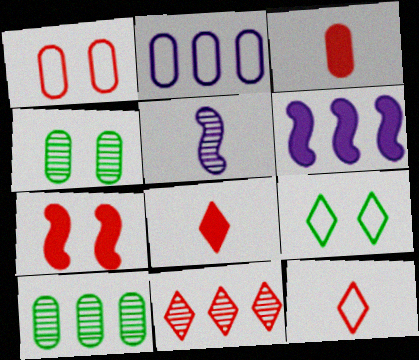[[2, 3, 4], 
[4, 5, 11], 
[4, 6, 12]]